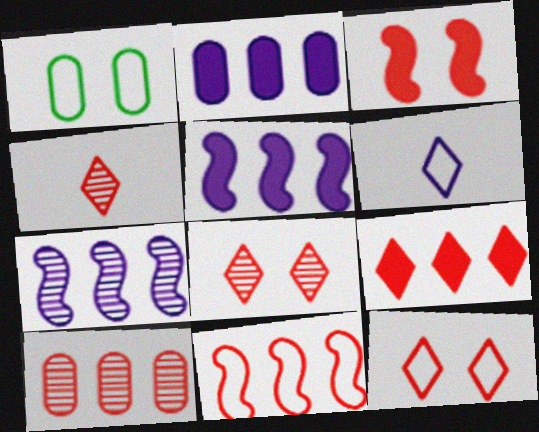[[1, 4, 5], 
[1, 6, 11], 
[4, 9, 12], 
[9, 10, 11]]